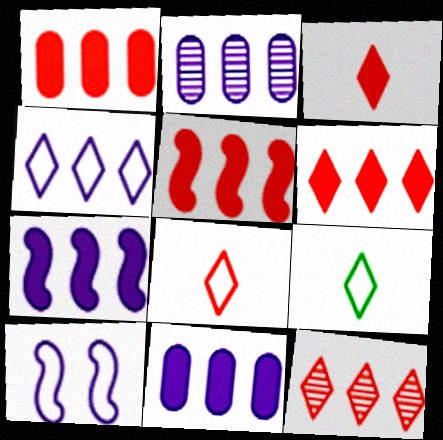[[1, 5, 6], 
[2, 4, 7]]